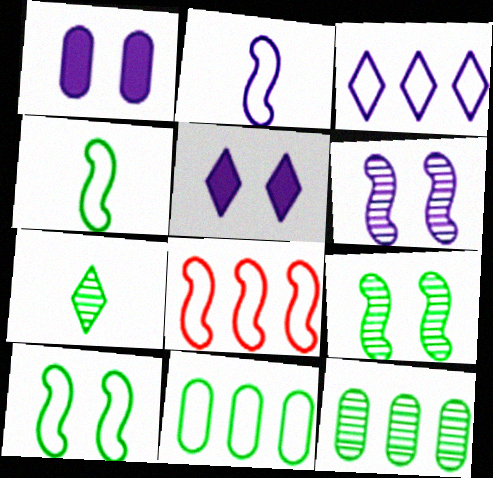[[1, 7, 8], 
[2, 8, 10], 
[3, 8, 11], 
[7, 9, 12]]